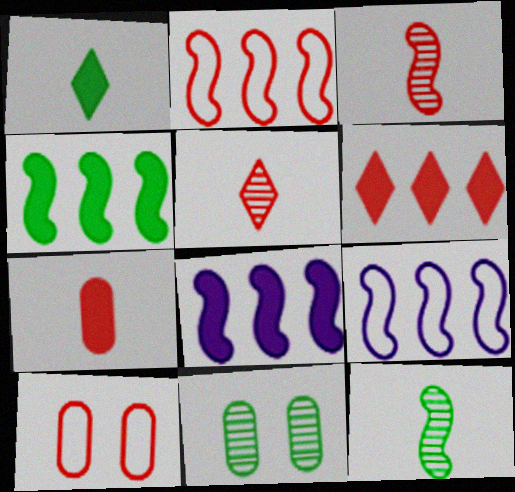[[3, 6, 10]]